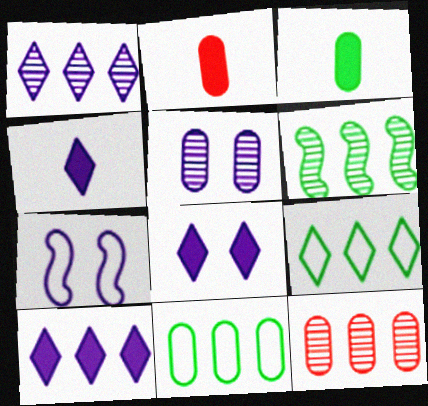[[1, 6, 12], 
[2, 5, 11], 
[4, 8, 10], 
[5, 7, 8]]